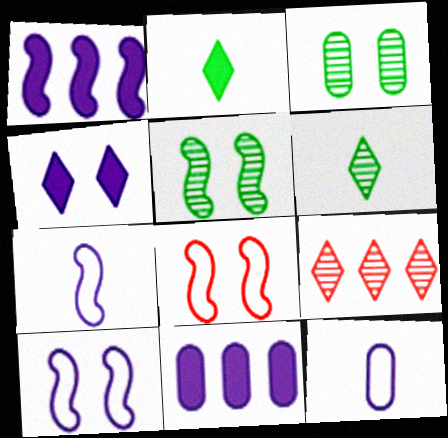[[3, 4, 8], 
[6, 8, 11]]